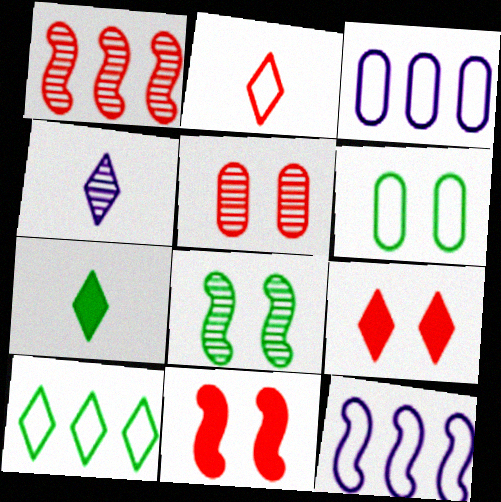[[2, 4, 7], 
[2, 6, 12], 
[4, 9, 10], 
[5, 7, 12]]